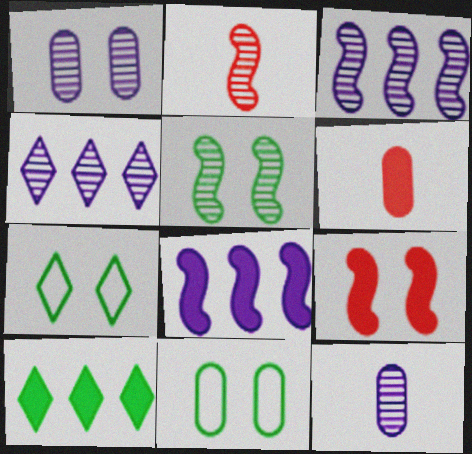[[1, 7, 9], 
[2, 3, 5], 
[3, 6, 7]]